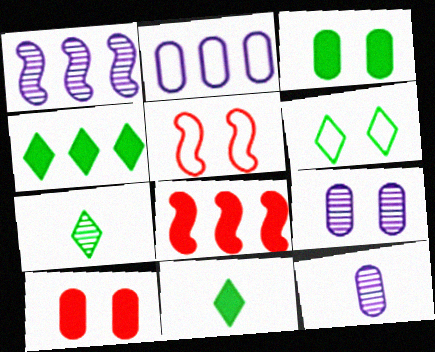[[4, 5, 12], 
[4, 6, 7], 
[6, 8, 12]]